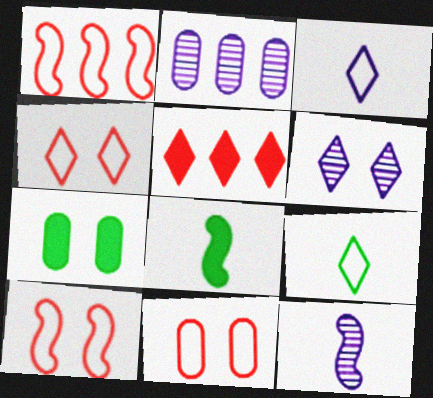[[2, 4, 8], 
[2, 6, 12], 
[4, 10, 11], 
[5, 6, 9], 
[6, 7, 10]]